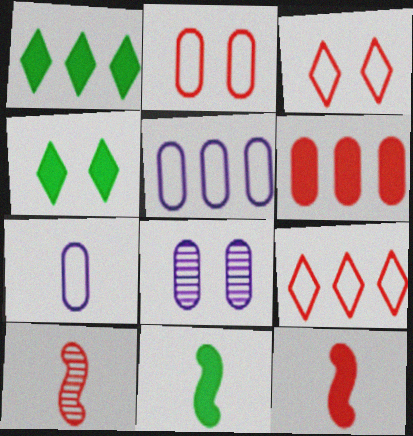[[3, 6, 10], 
[4, 5, 10], 
[8, 9, 11]]